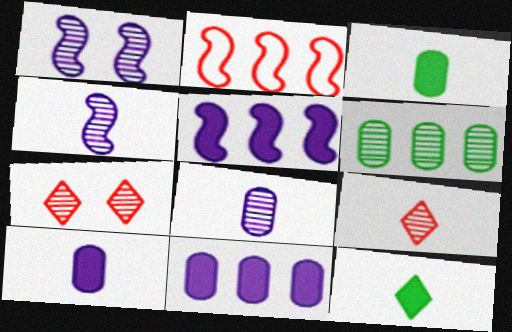[[1, 6, 9], 
[4, 6, 7]]